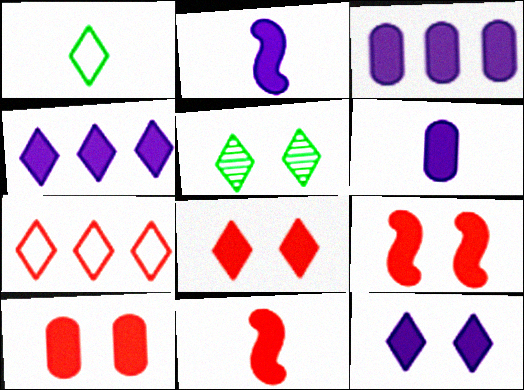[[2, 3, 12], 
[8, 9, 10]]